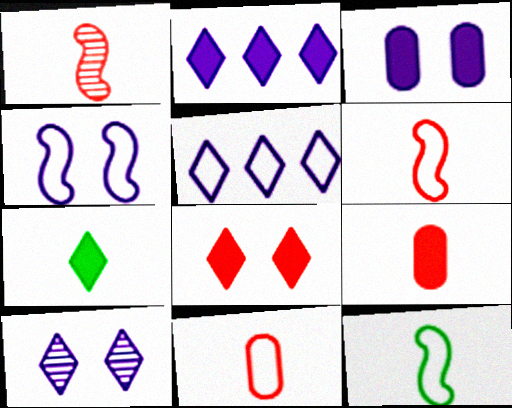[[2, 7, 8], 
[3, 4, 10]]